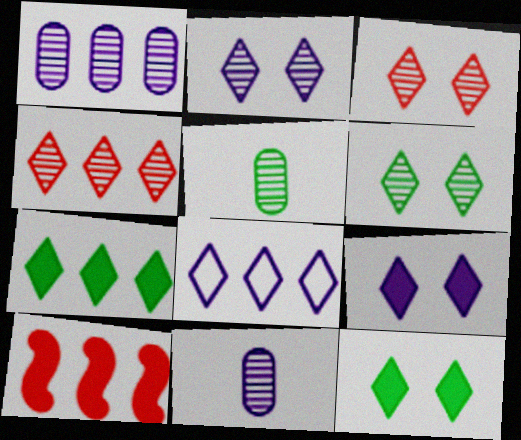[[2, 3, 6], 
[4, 7, 8]]